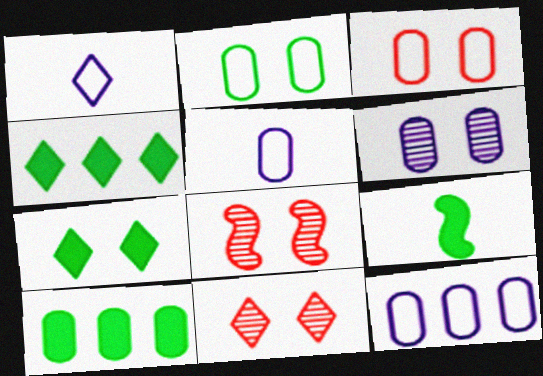[[1, 4, 11], 
[1, 8, 10], 
[4, 5, 8], 
[7, 9, 10], 
[9, 11, 12]]